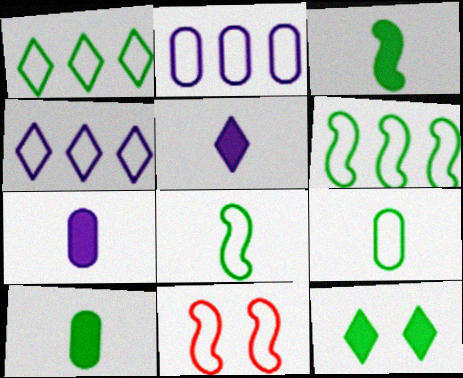[[4, 9, 11]]